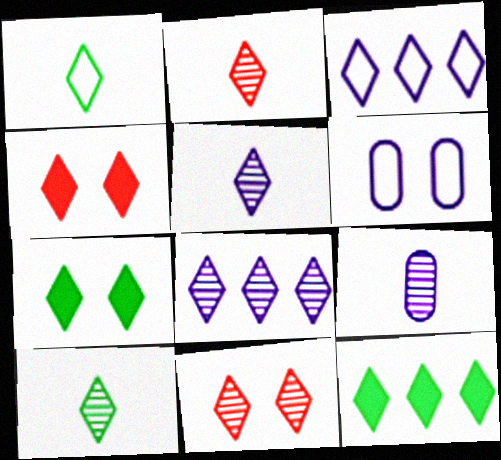[[1, 4, 8], 
[2, 3, 7], 
[2, 5, 10], 
[3, 4, 10], 
[8, 10, 11]]